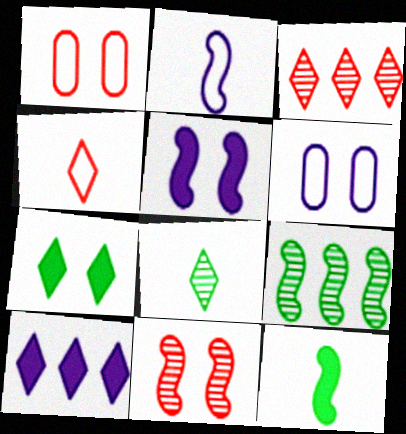[[3, 6, 12], 
[6, 7, 11]]